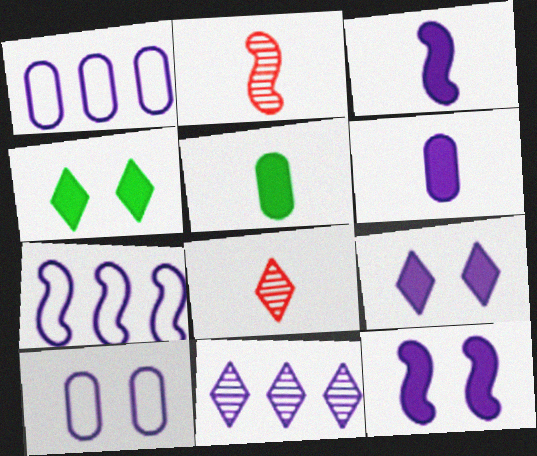[[1, 2, 4], 
[3, 10, 11]]